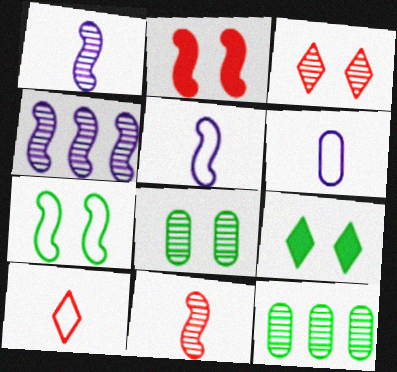[[1, 3, 12], 
[7, 8, 9]]